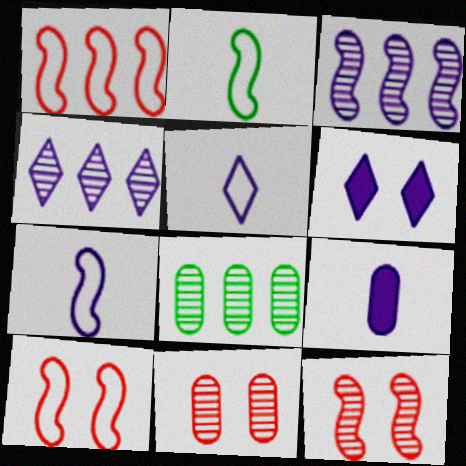[[4, 5, 6]]